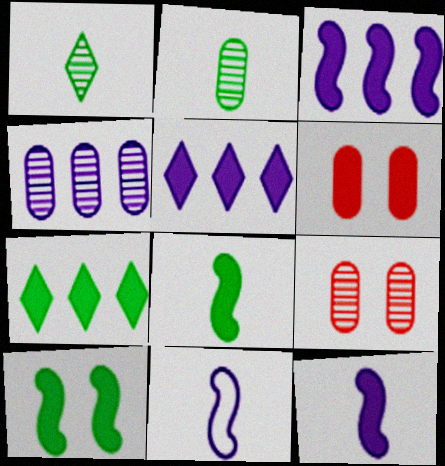[[2, 4, 9], 
[5, 6, 8], 
[6, 7, 12], 
[7, 9, 11]]